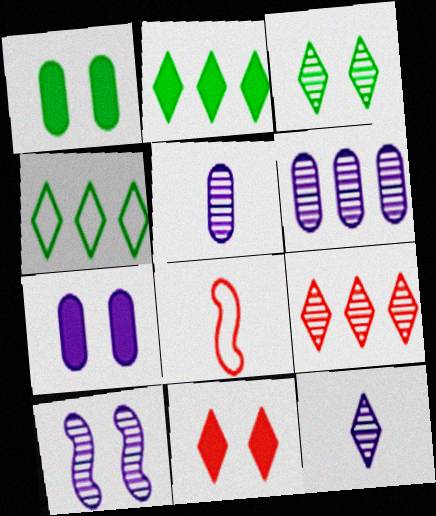[[3, 9, 12], 
[4, 11, 12], 
[6, 10, 12]]